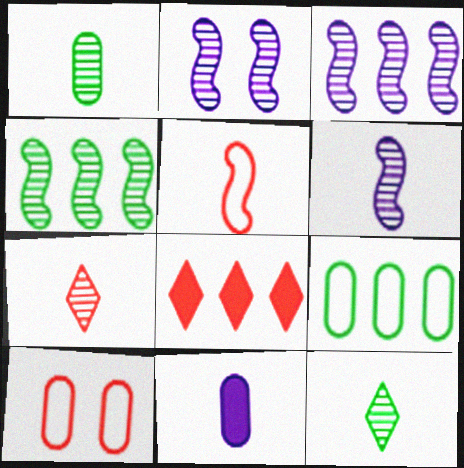[[1, 6, 7], 
[2, 3, 6], 
[3, 8, 9], 
[5, 11, 12]]